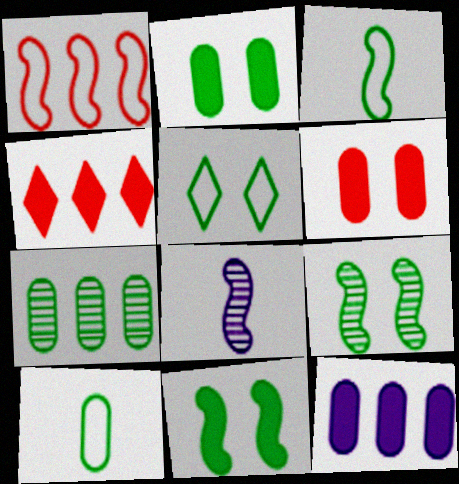[[1, 8, 11], 
[2, 5, 9], 
[2, 7, 10]]